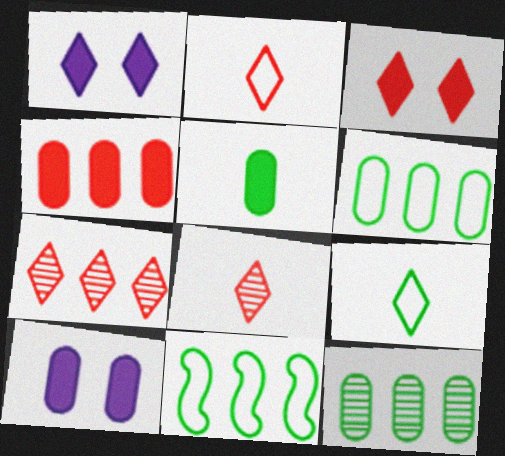[[1, 7, 9], 
[2, 3, 7], 
[4, 5, 10], 
[8, 10, 11]]